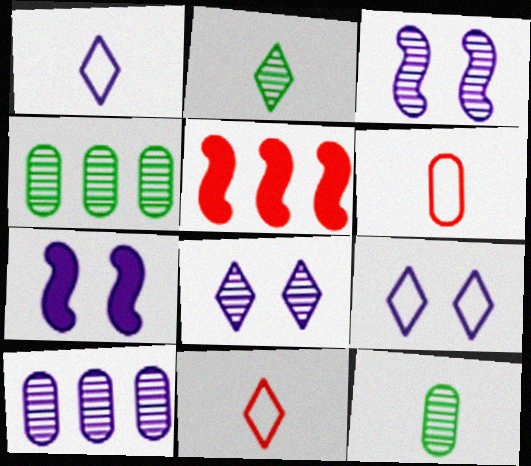[[1, 7, 10], 
[4, 7, 11], 
[5, 9, 12]]